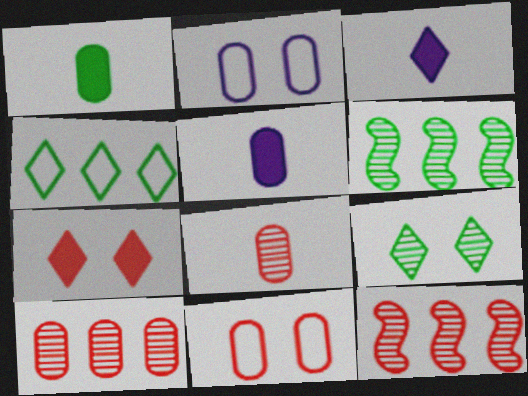[[1, 2, 10], 
[3, 6, 11]]